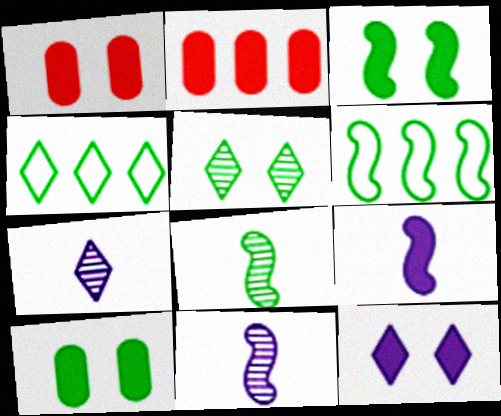[[1, 3, 12], 
[1, 4, 11], 
[1, 6, 7], 
[3, 6, 8], 
[4, 8, 10]]